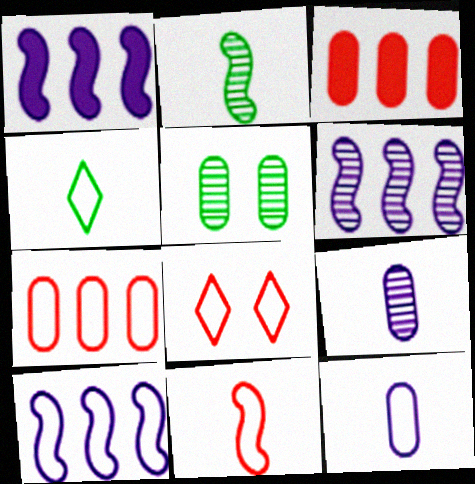[[1, 6, 10], 
[3, 5, 12], 
[4, 11, 12], 
[7, 8, 11]]